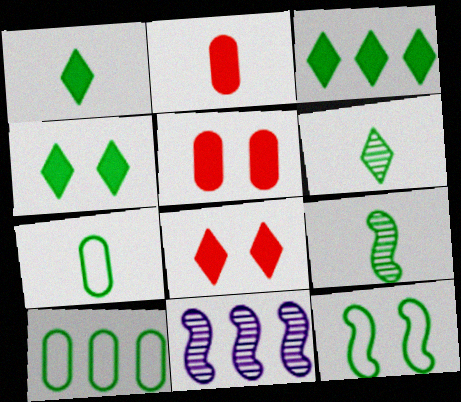[[1, 3, 4], 
[1, 7, 9], 
[4, 9, 10], 
[7, 8, 11]]